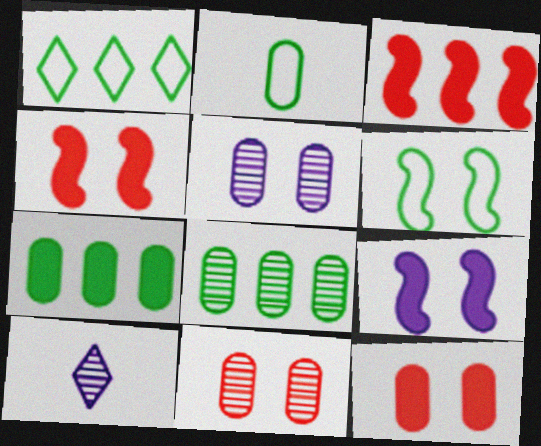[[1, 2, 6]]